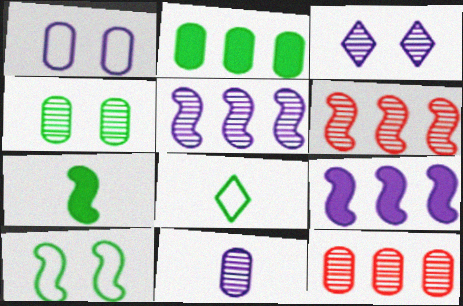[[3, 5, 11], 
[4, 11, 12]]